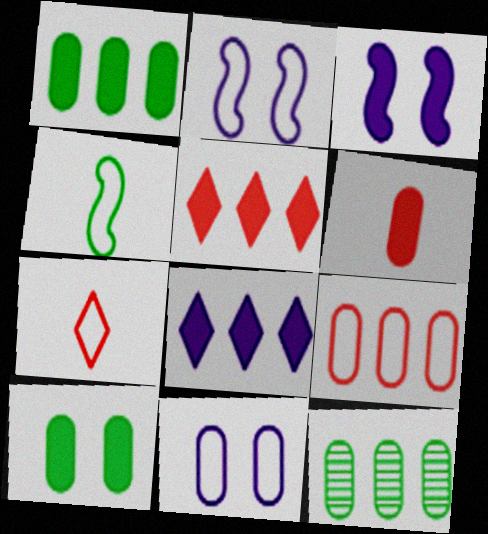[[3, 7, 12], 
[6, 11, 12]]